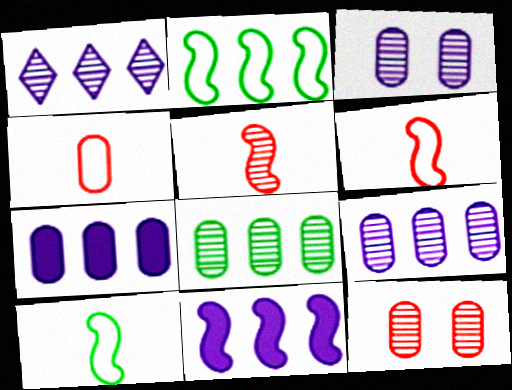[]